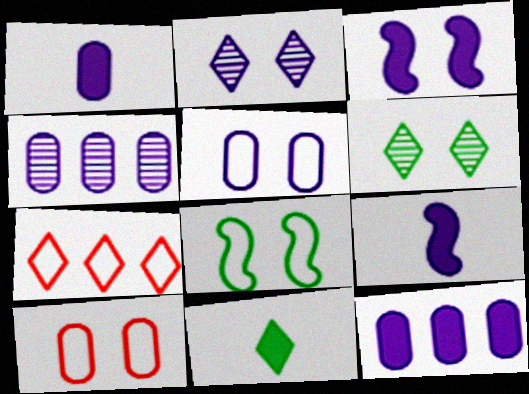[[1, 4, 5], 
[2, 3, 5], 
[2, 7, 11], 
[3, 6, 10]]